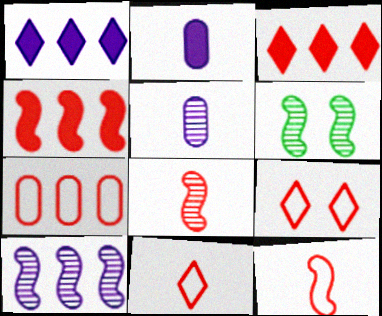[[6, 8, 10], 
[7, 9, 12]]